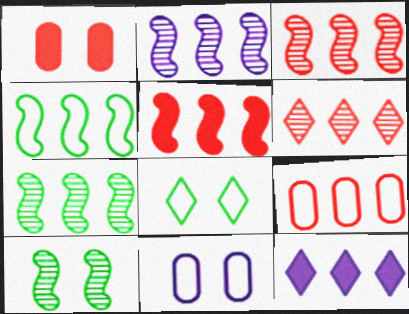[[2, 3, 7], 
[2, 4, 5], 
[5, 6, 9], 
[7, 9, 12]]